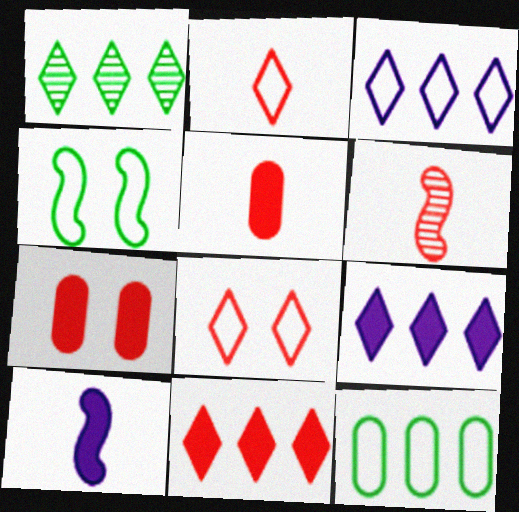[[1, 3, 11], 
[2, 5, 6]]